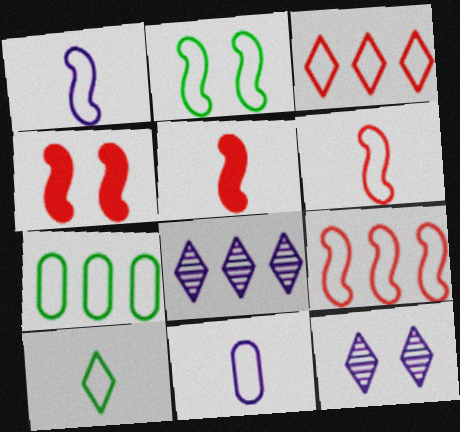[[1, 2, 9], 
[2, 3, 11], 
[2, 7, 10], 
[5, 7, 12], 
[6, 10, 11]]